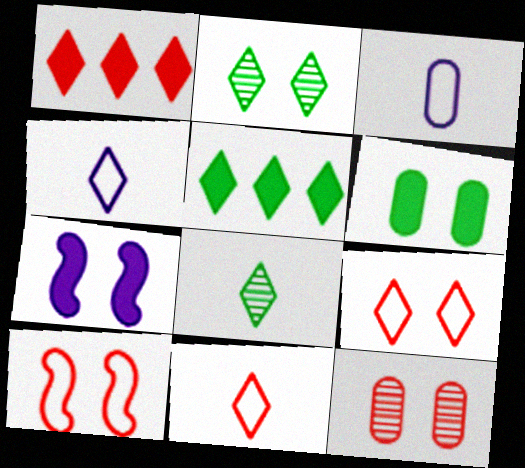[[1, 2, 4]]